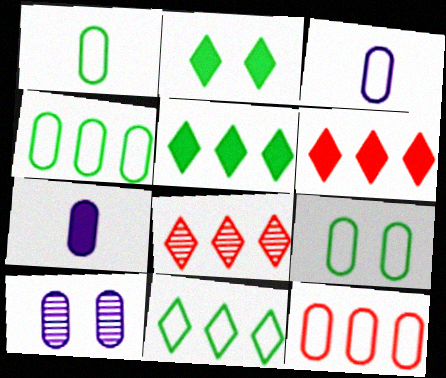[[1, 4, 9], 
[3, 9, 12]]